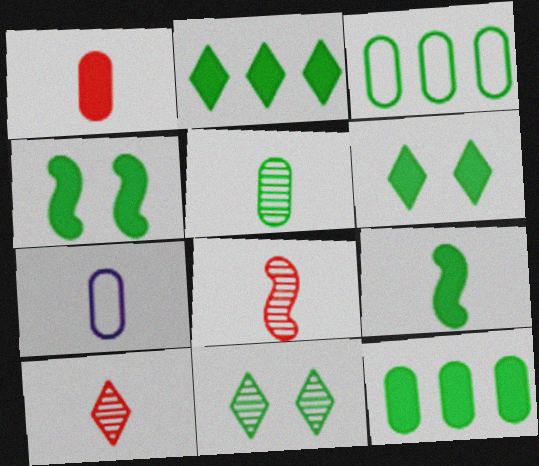[[1, 5, 7], 
[3, 9, 11], 
[6, 9, 12], 
[7, 9, 10]]